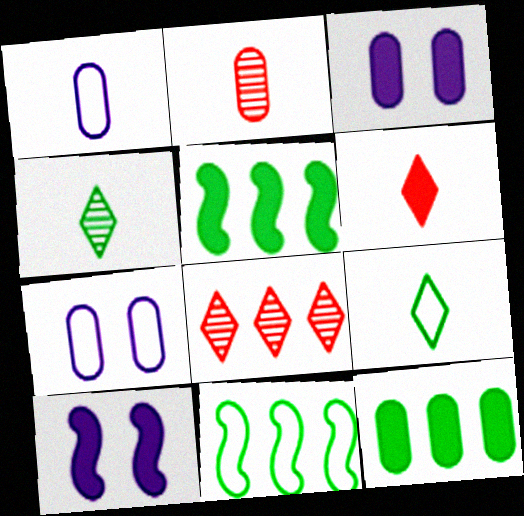[[2, 7, 12], 
[3, 5, 6], 
[6, 10, 12]]